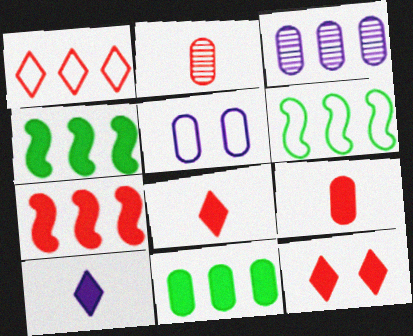[[1, 3, 4], 
[2, 5, 11], 
[7, 9, 12]]